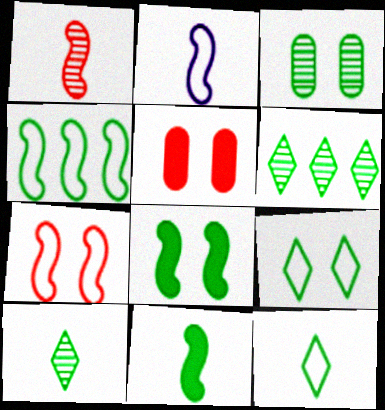[[1, 2, 11], 
[2, 4, 7], 
[2, 5, 6], 
[3, 8, 9]]